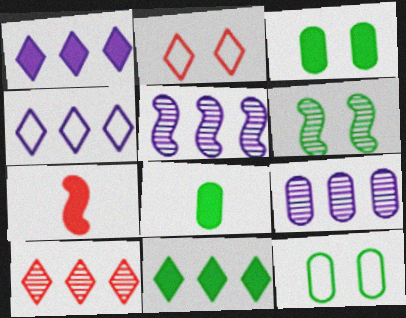[[1, 3, 7], 
[2, 5, 8], 
[4, 10, 11]]